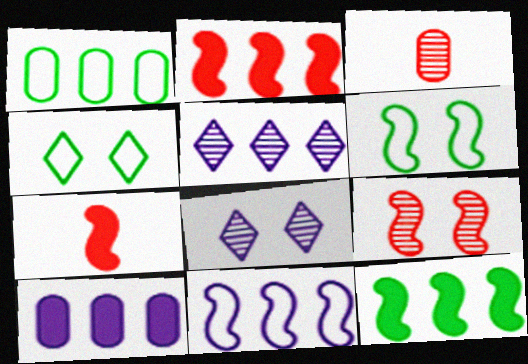[[1, 2, 5], 
[1, 7, 8], 
[5, 10, 11]]